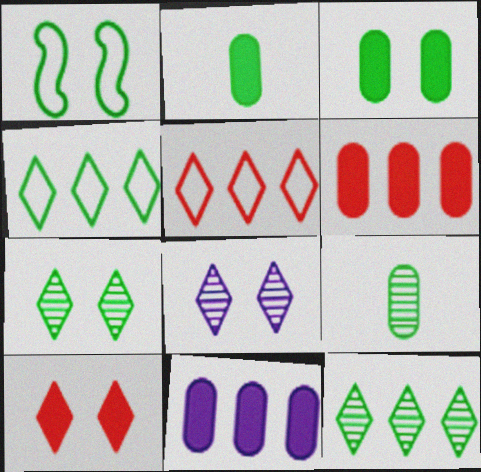[[1, 2, 12], 
[1, 3, 7]]